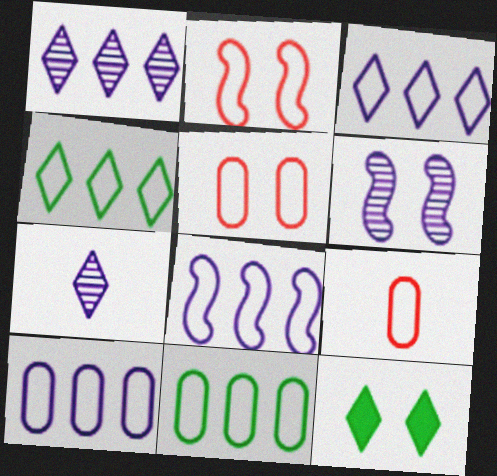[[3, 8, 10], 
[5, 6, 12]]